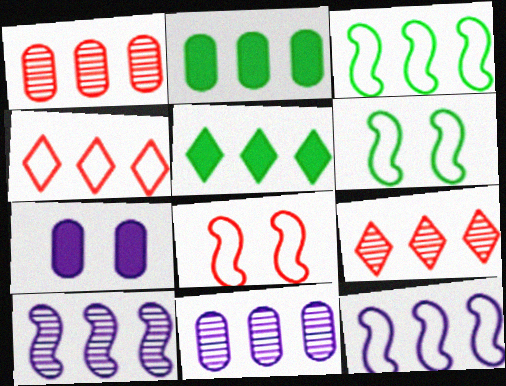[[1, 5, 12], 
[2, 4, 10], 
[2, 9, 12]]